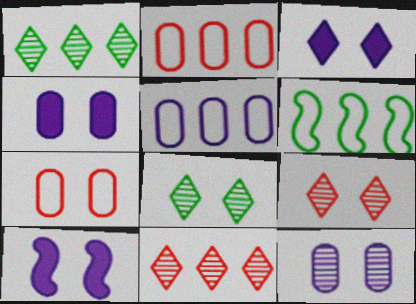[[3, 4, 10], 
[7, 8, 10]]